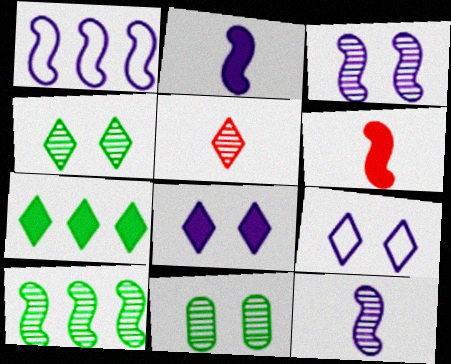[[1, 2, 3], 
[5, 7, 9]]